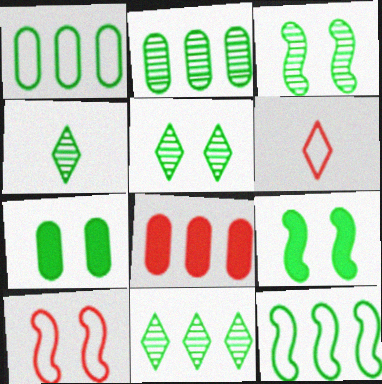[[1, 4, 9], 
[2, 3, 4], 
[4, 5, 11], 
[4, 7, 12]]